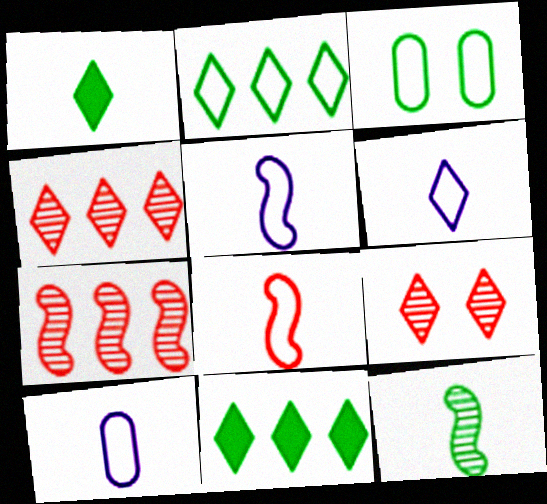[[3, 11, 12], 
[5, 6, 10], 
[6, 9, 11]]